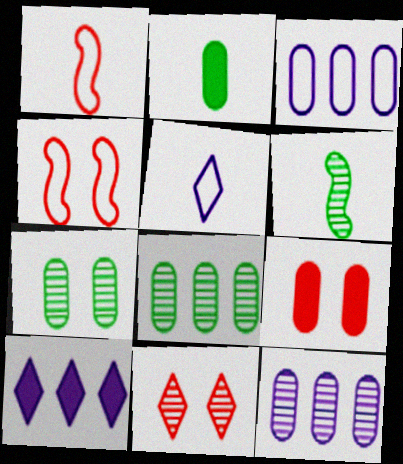[[1, 7, 10], 
[4, 9, 11], 
[6, 11, 12]]